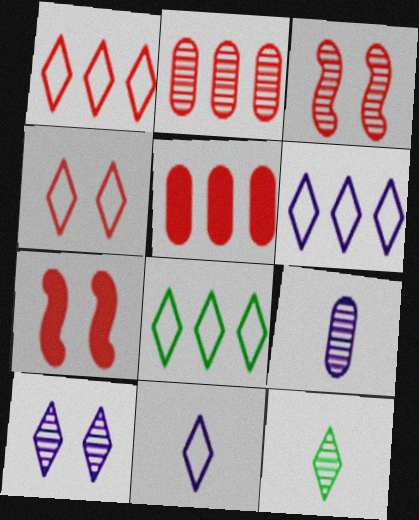[[1, 6, 8], 
[4, 8, 11], 
[7, 8, 9]]